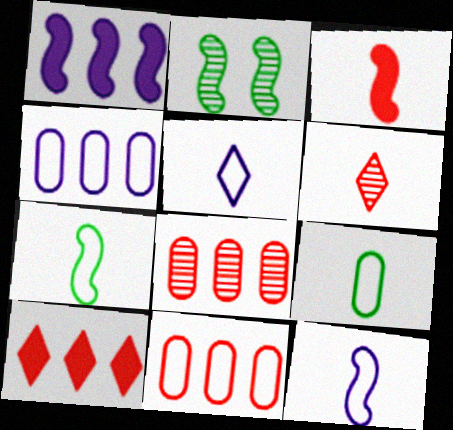[]